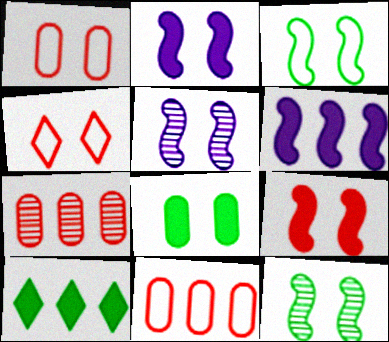[[3, 5, 9], 
[4, 5, 8]]